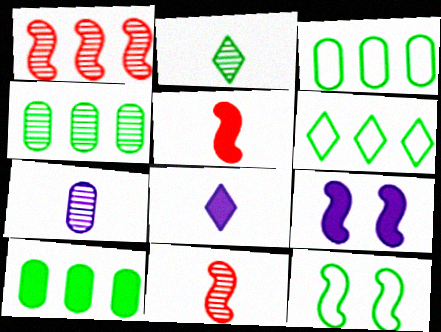[[2, 7, 11], 
[2, 10, 12], 
[3, 4, 10]]